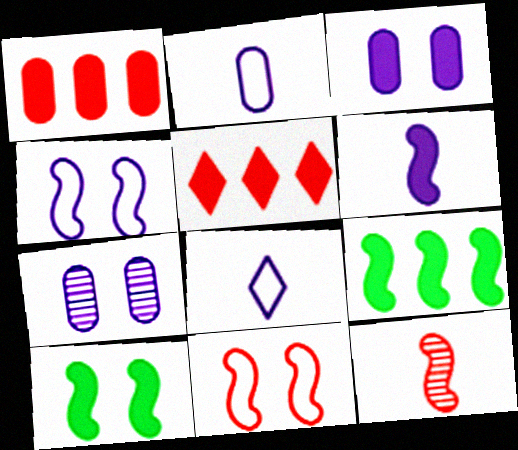[[4, 9, 12]]